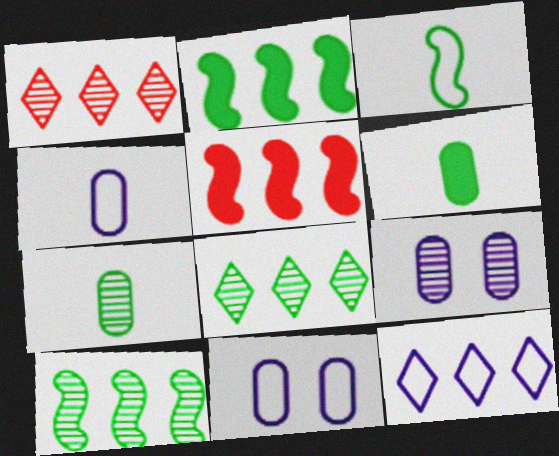[]